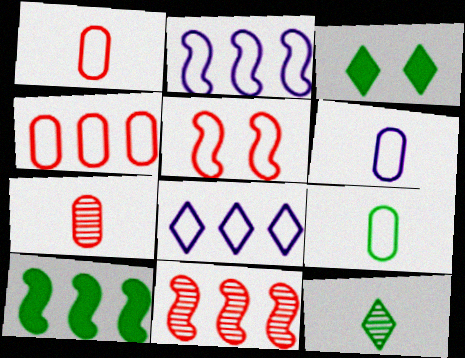[[1, 6, 9], 
[2, 3, 7], 
[2, 10, 11], 
[3, 6, 11], 
[5, 8, 9]]